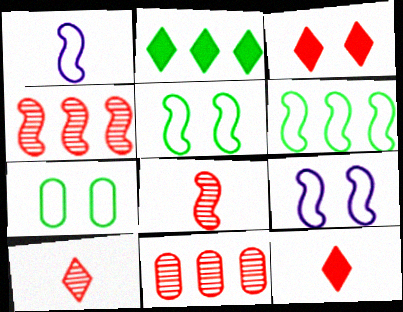[]